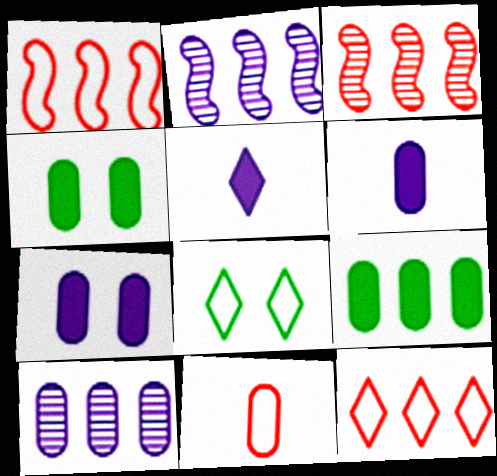[[2, 9, 12], 
[3, 6, 8], 
[4, 10, 11]]